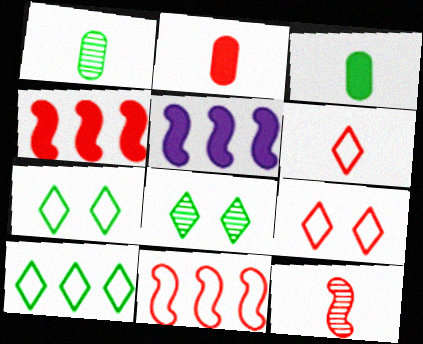[[1, 5, 9], 
[2, 6, 12]]